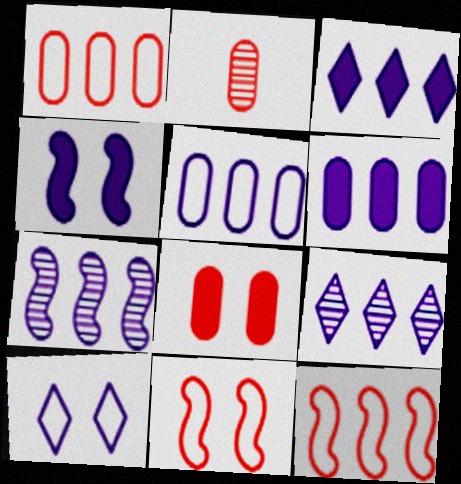[[1, 2, 8], 
[3, 5, 7]]